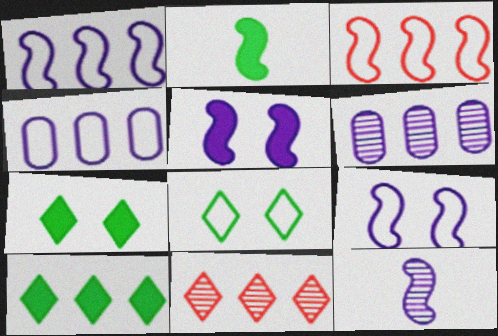[[1, 5, 12], 
[3, 6, 10]]